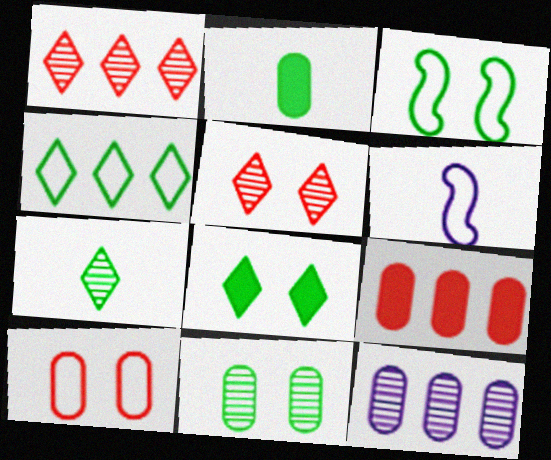[[2, 10, 12], 
[3, 8, 11], 
[4, 6, 10], 
[4, 7, 8]]